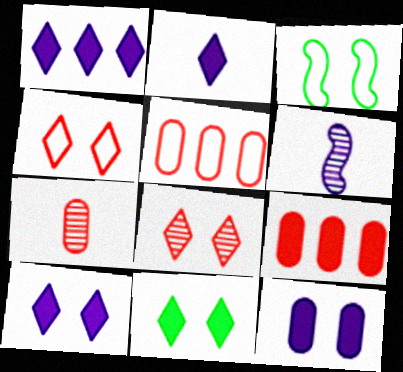[[1, 2, 10], 
[1, 3, 7], 
[3, 8, 12], 
[5, 6, 11]]